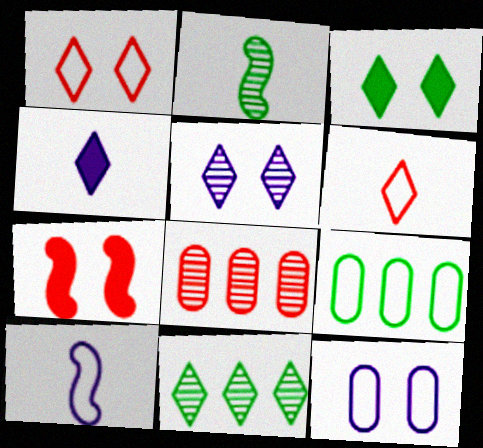[[1, 3, 5], 
[1, 4, 11], 
[1, 9, 10], 
[2, 3, 9], 
[2, 5, 8], 
[3, 8, 10], 
[6, 7, 8]]